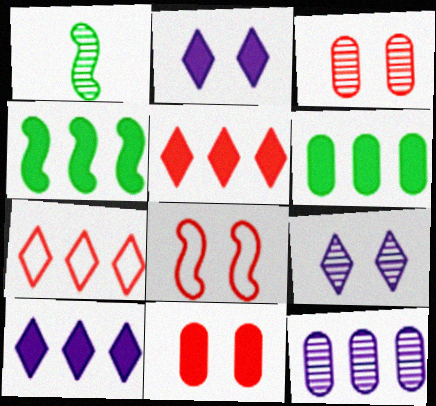[[4, 7, 12]]